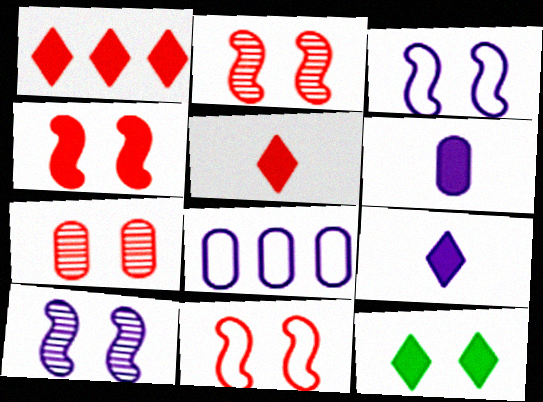[[1, 9, 12], 
[2, 4, 11], 
[3, 7, 12], 
[8, 9, 10]]